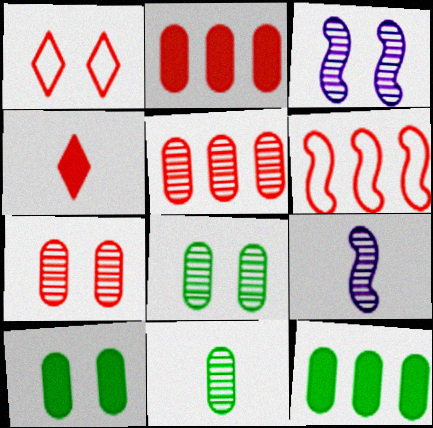[[1, 3, 10], 
[1, 9, 12], 
[4, 6, 7]]